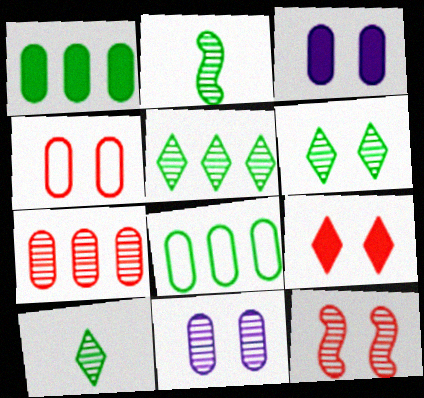[[4, 9, 12], 
[5, 6, 10], 
[6, 11, 12]]